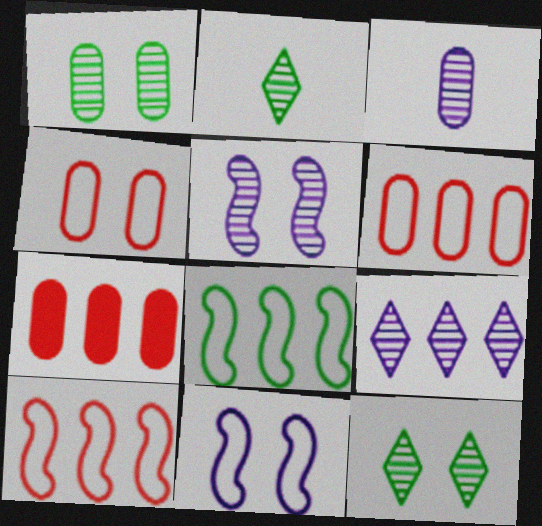[[2, 7, 11], 
[3, 5, 9], 
[7, 8, 9]]